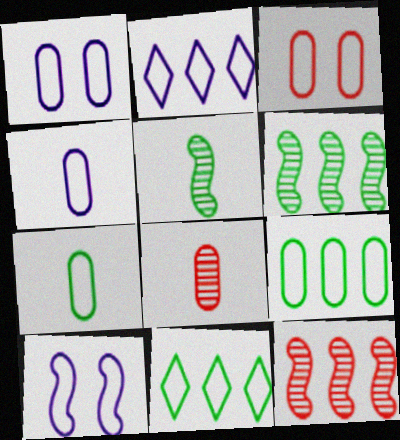[[2, 4, 10], 
[3, 4, 9]]